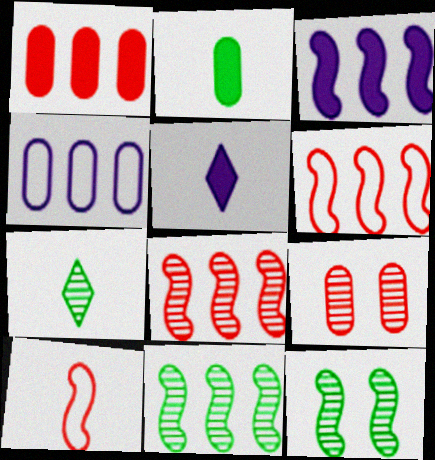[[2, 4, 9], 
[3, 6, 11], 
[3, 10, 12]]